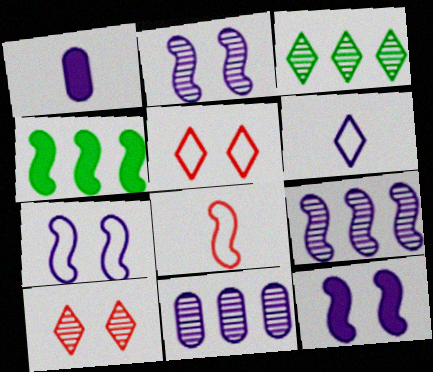[[2, 4, 8], 
[2, 7, 12], 
[6, 11, 12]]